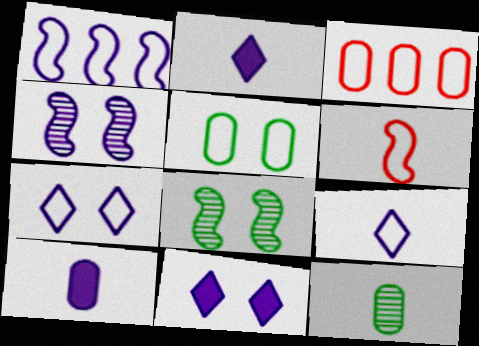[[2, 3, 8], 
[2, 6, 12]]